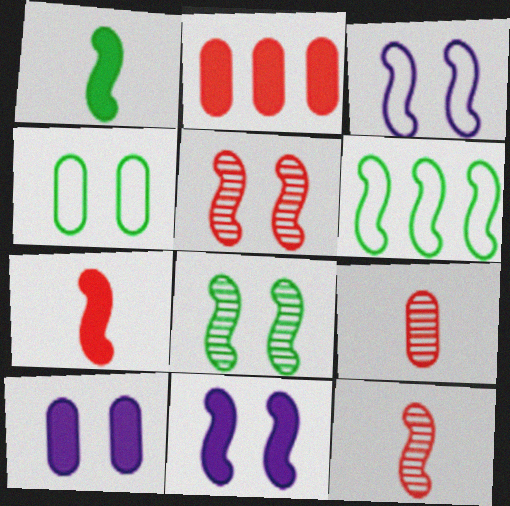[[1, 6, 8], 
[6, 11, 12]]